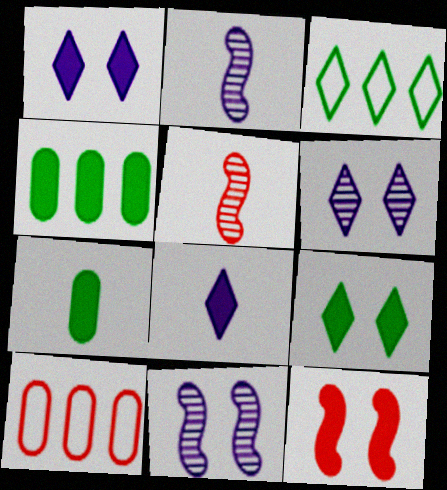[[2, 9, 10], 
[4, 8, 12]]